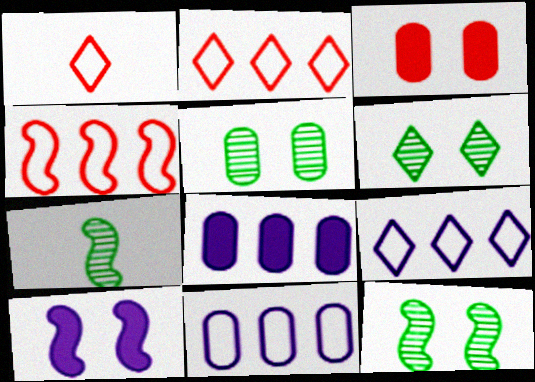[[1, 8, 12], 
[3, 7, 9], 
[4, 7, 10], 
[5, 6, 12]]